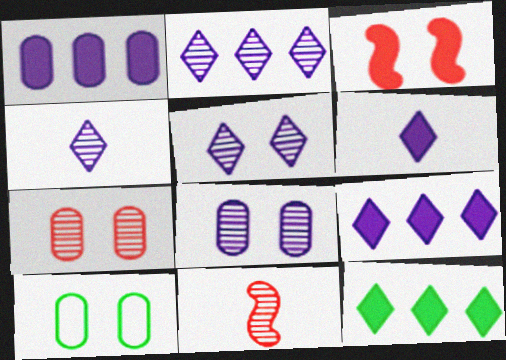[[2, 4, 5], 
[3, 5, 10], 
[9, 10, 11]]